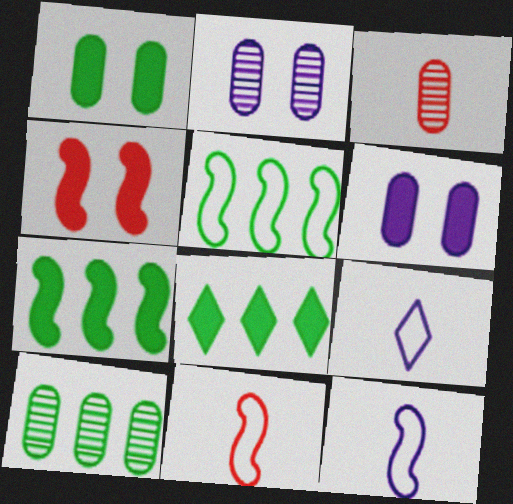[[2, 3, 10], 
[2, 8, 11], 
[4, 9, 10], 
[5, 8, 10]]